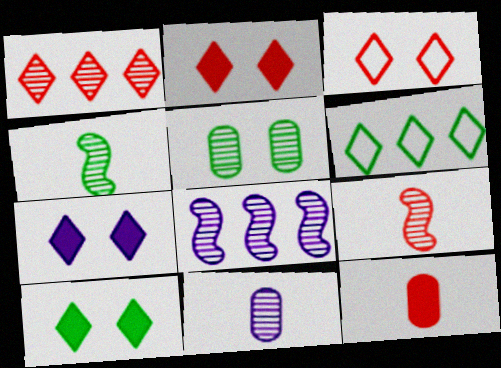[[2, 7, 10]]